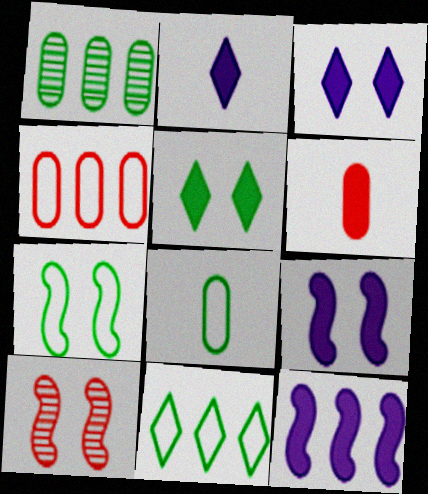[[5, 6, 12], 
[7, 8, 11], 
[7, 9, 10]]